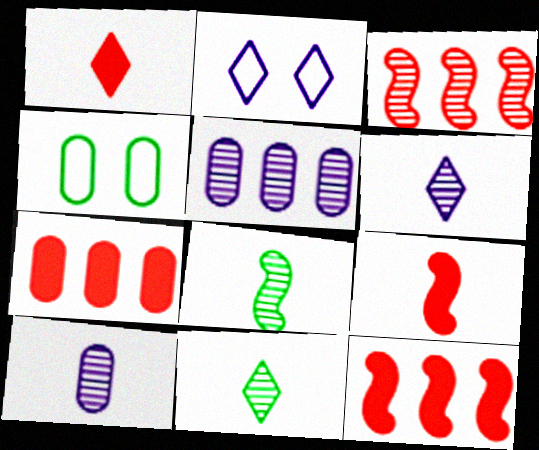[[2, 7, 8], 
[4, 6, 12], 
[4, 7, 10]]